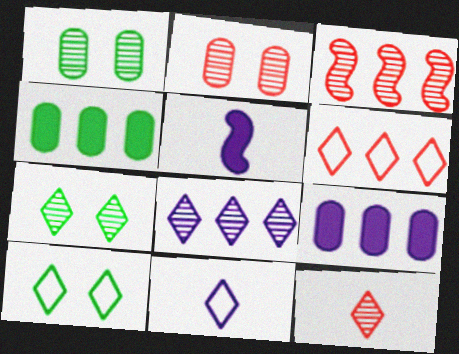[[1, 5, 6], 
[2, 3, 12], 
[6, 10, 11], 
[7, 8, 12]]